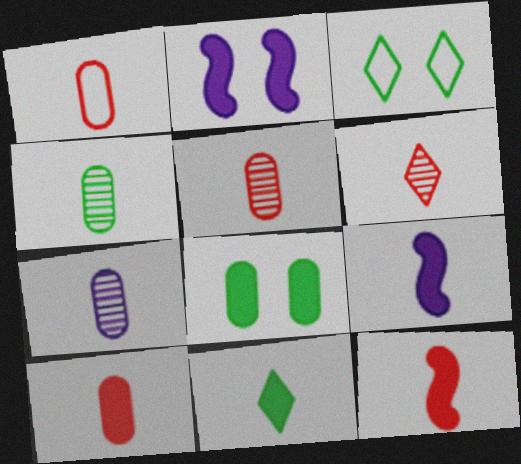[[1, 5, 10], 
[1, 6, 12], 
[4, 5, 7], 
[9, 10, 11]]